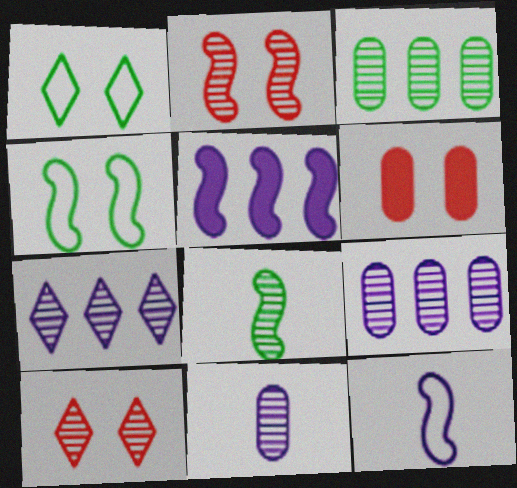[[8, 9, 10]]